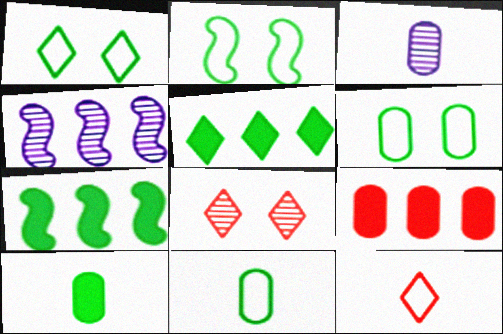[[1, 2, 6], 
[3, 6, 9]]